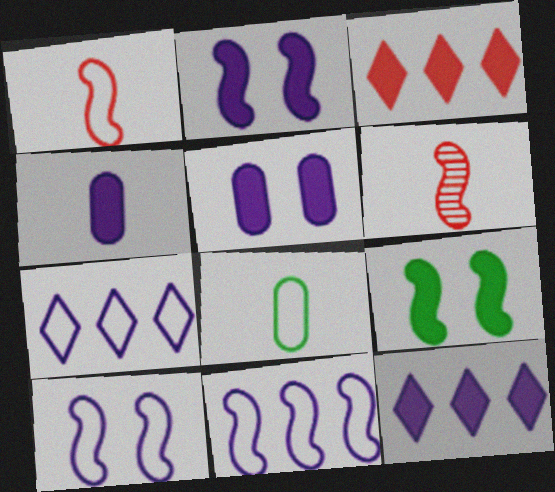[[2, 4, 12], 
[3, 4, 9], 
[6, 9, 11]]